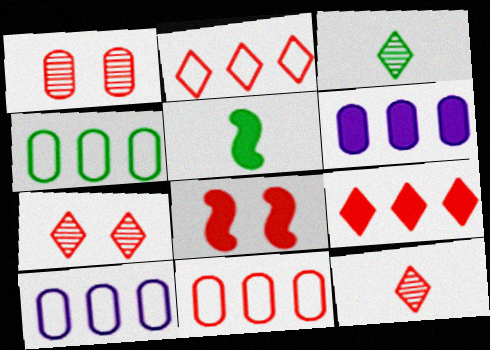[[3, 8, 10], 
[4, 10, 11], 
[5, 7, 10], 
[8, 11, 12]]